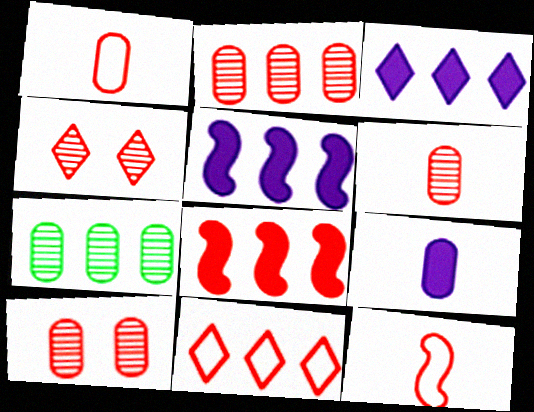[[1, 4, 8], 
[2, 6, 10], 
[2, 8, 11], 
[5, 7, 11]]